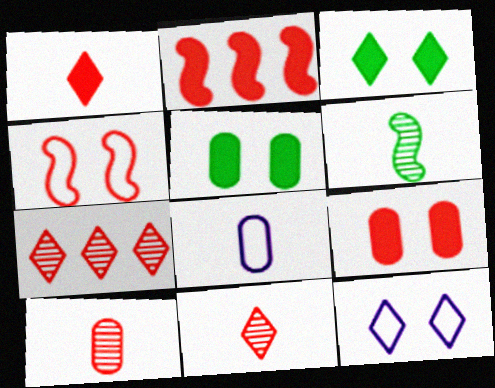[[1, 2, 9], 
[1, 6, 8]]